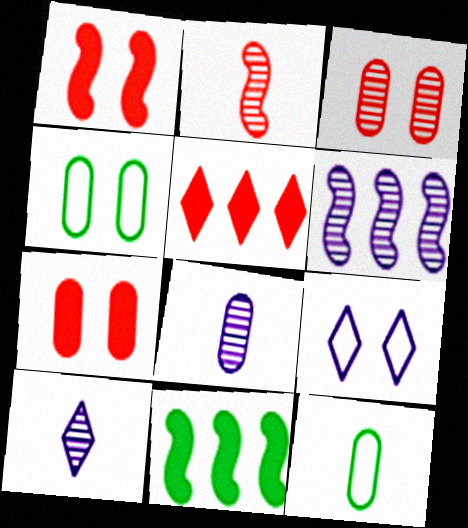[]